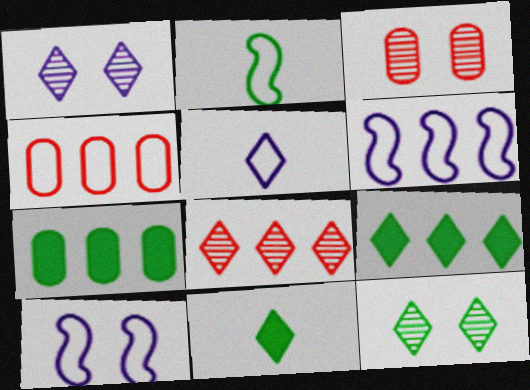[[2, 7, 12], 
[3, 6, 11], 
[6, 7, 8]]